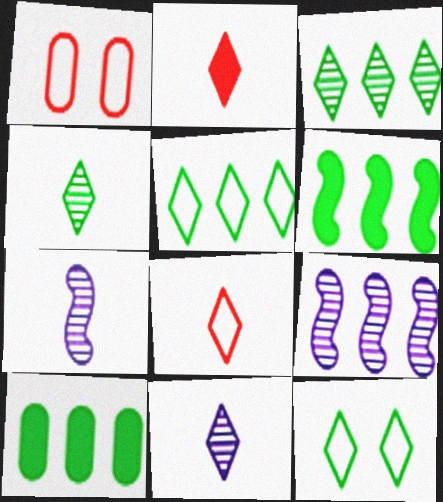[[1, 6, 11]]